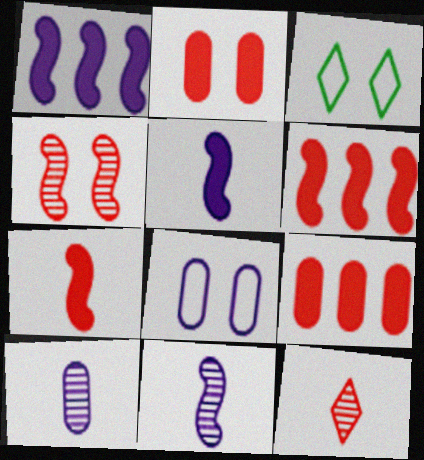[[3, 6, 10], 
[3, 9, 11]]